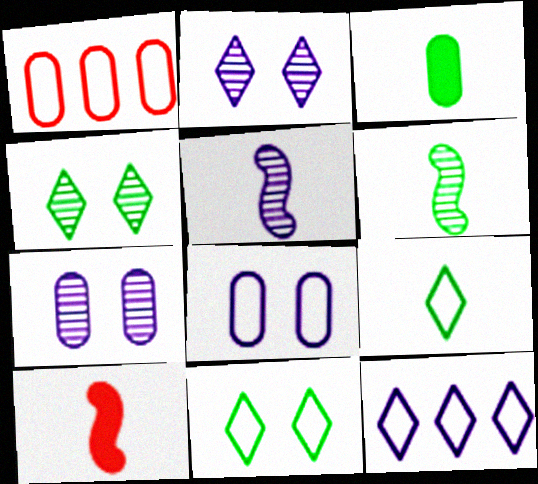[[1, 3, 7], 
[3, 6, 9]]